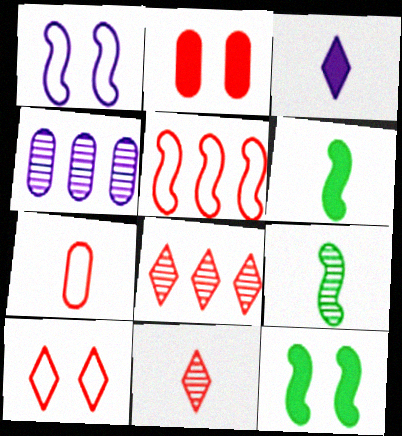[[1, 3, 4], 
[2, 5, 11], 
[3, 7, 9], 
[4, 6, 10], 
[5, 7, 10]]